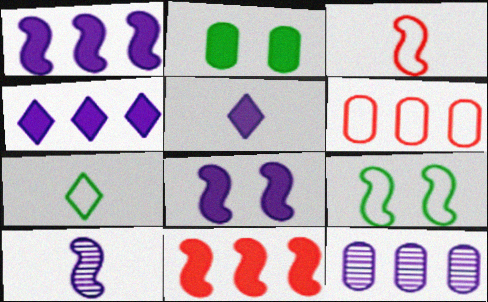[[2, 5, 11], 
[9, 10, 11]]